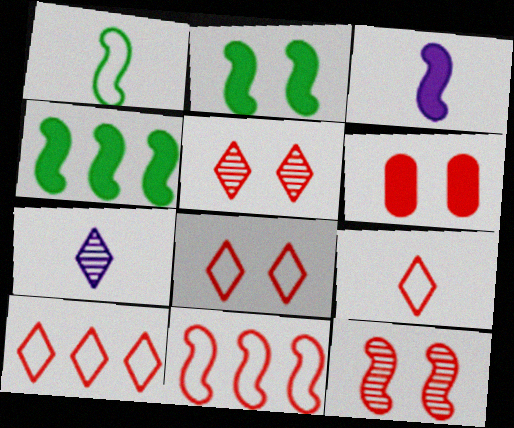[[6, 8, 12], 
[8, 9, 10]]